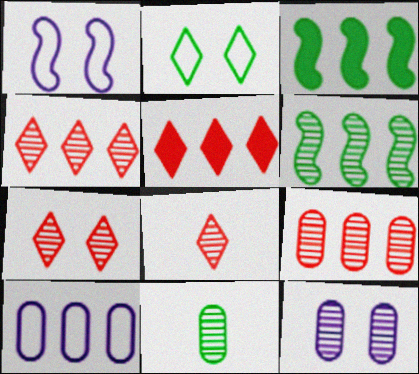[[1, 5, 11], 
[2, 3, 11], 
[3, 4, 10], 
[4, 7, 8], 
[5, 6, 10], 
[6, 8, 12], 
[9, 11, 12]]